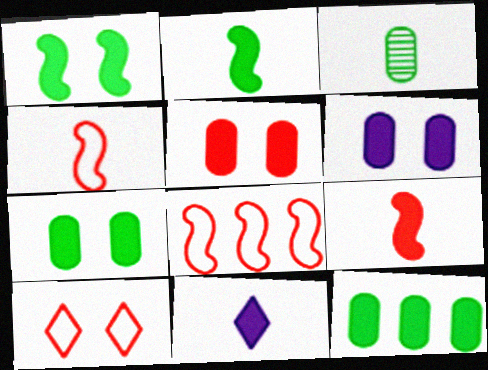[[3, 4, 11], 
[5, 6, 7]]